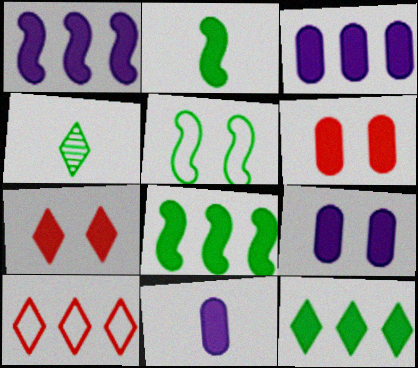[[2, 3, 7], 
[3, 9, 11], 
[7, 8, 11]]